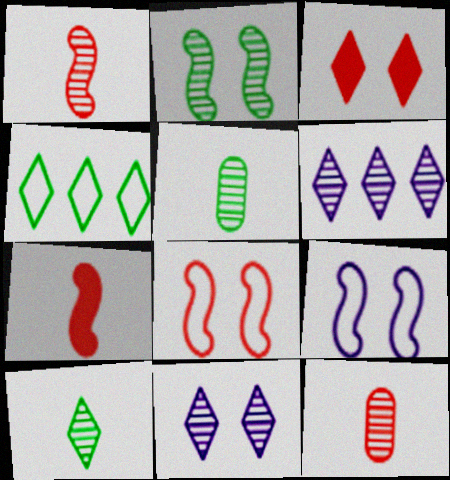[[2, 6, 12]]